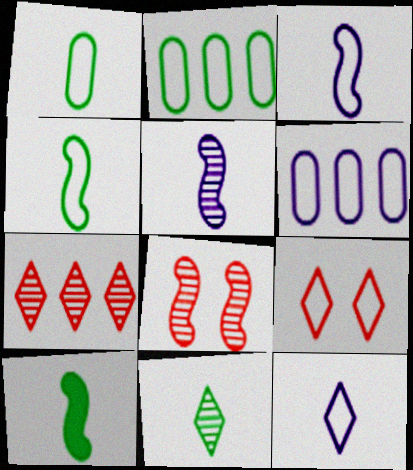[[1, 10, 11], 
[2, 3, 9], 
[4, 6, 9]]